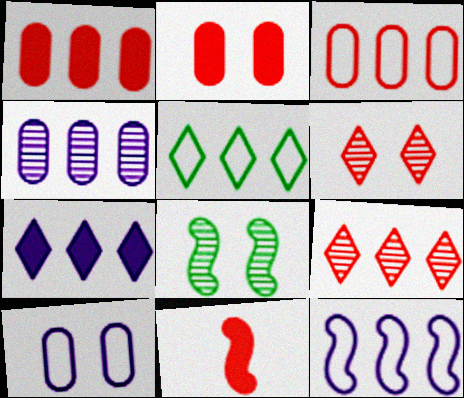[[3, 5, 12], 
[3, 6, 11], 
[4, 7, 12], 
[5, 7, 9], 
[8, 11, 12]]